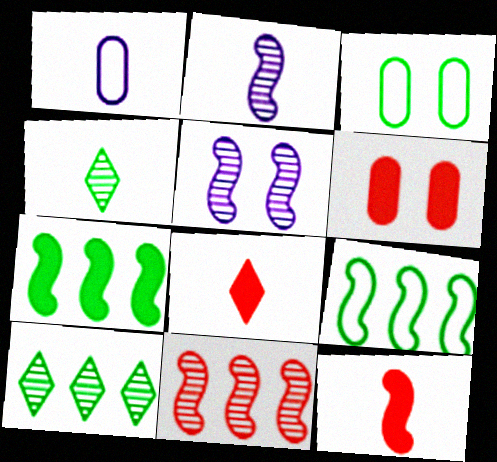[[1, 4, 12], 
[3, 4, 7], 
[5, 9, 12]]